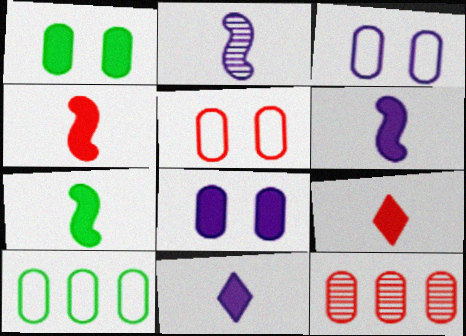[[4, 6, 7]]